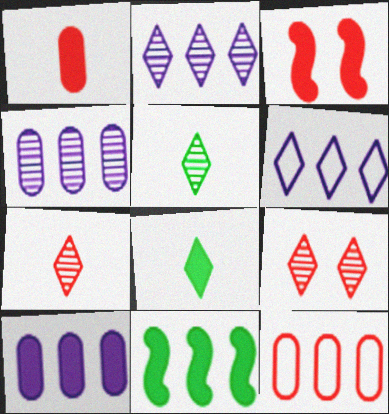[[2, 5, 9], 
[2, 11, 12], 
[3, 7, 12], 
[3, 8, 10], 
[6, 8, 9]]